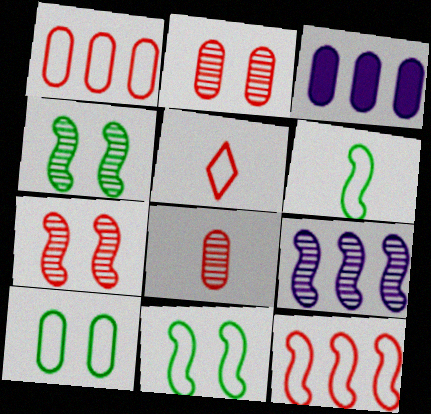[[3, 4, 5], 
[3, 8, 10]]